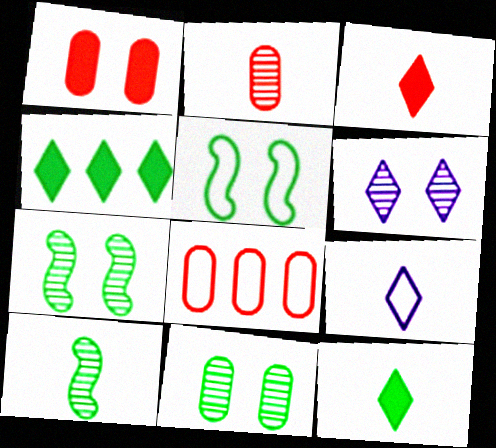[[1, 2, 8], 
[1, 5, 6], 
[5, 8, 9]]